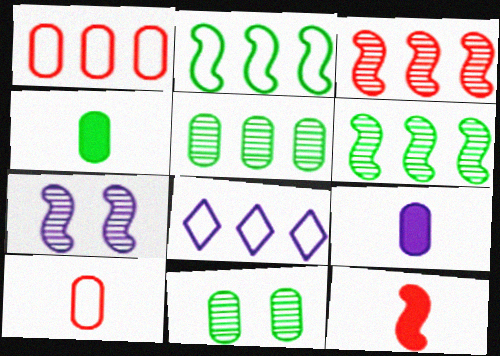[[1, 2, 8], 
[1, 9, 11], 
[2, 7, 12], 
[7, 8, 9], 
[8, 11, 12]]